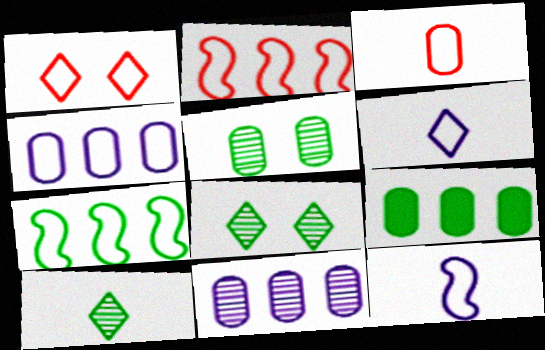[[1, 2, 3]]